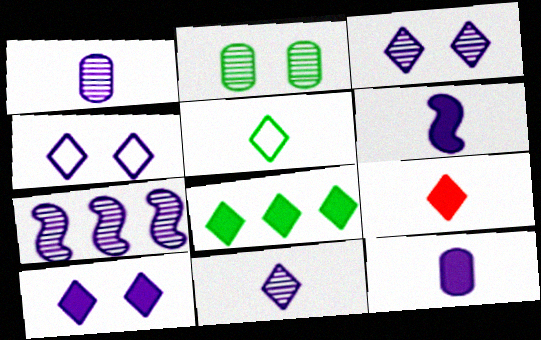[[1, 3, 7], 
[3, 4, 10], 
[4, 7, 12], 
[5, 9, 11], 
[8, 9, 10]]